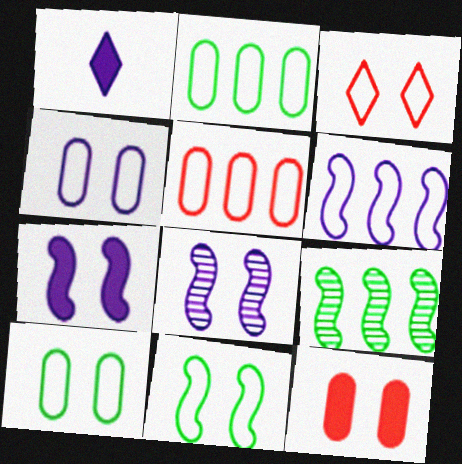[[3, 4, 11]]